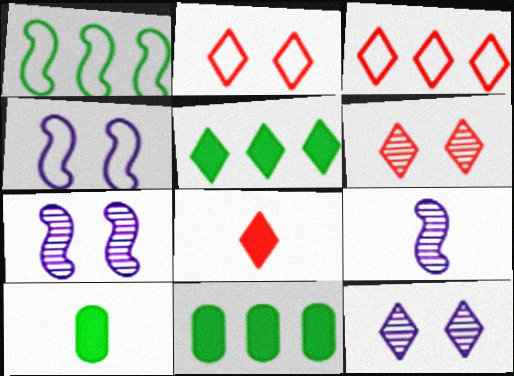[[2, 9, 11], 
[3, 6, 8], 
[3, 7, 10]]